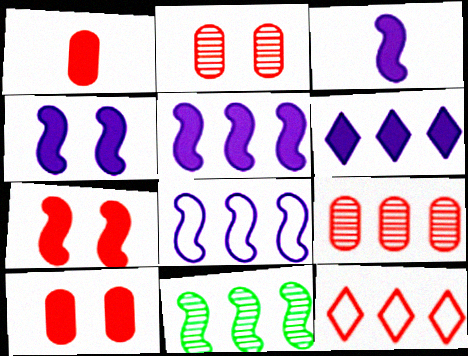[[3, 4, 5]]